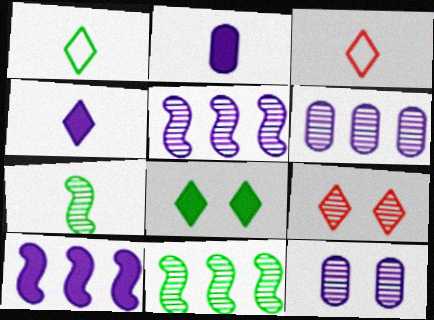[[2, 3, 7], 
[6, 7, 9]]